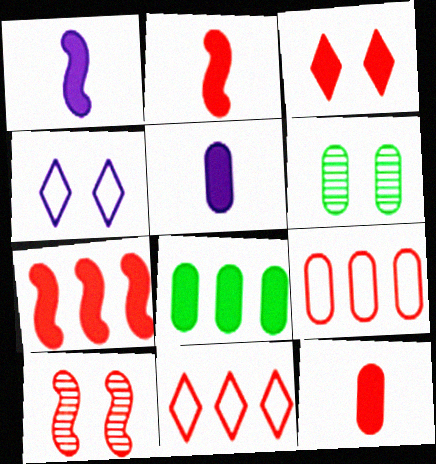[[1, 3, 8], 
[1, 6, 11], 
[3, 7, 12], 
[5, 6, 9], 
[10, 11, 12]]